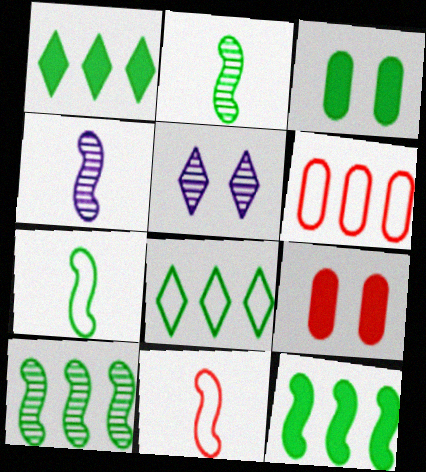[[2, 3, 8], 
[4, 8, 9]]